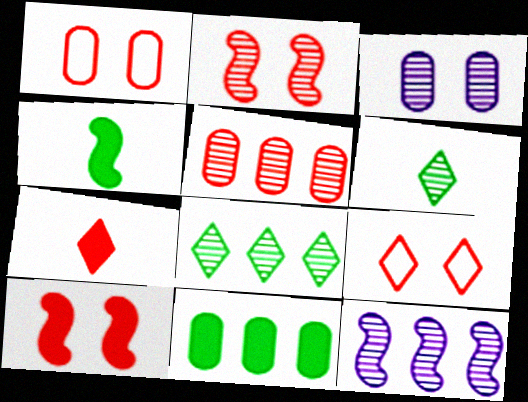[[5, 8, 12]]